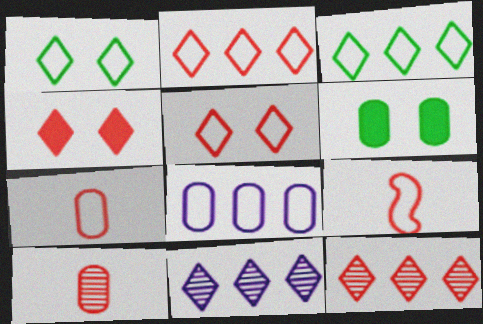[[1, 8, 9], 
[6, 8, 10], 
[6, 9, 11]]